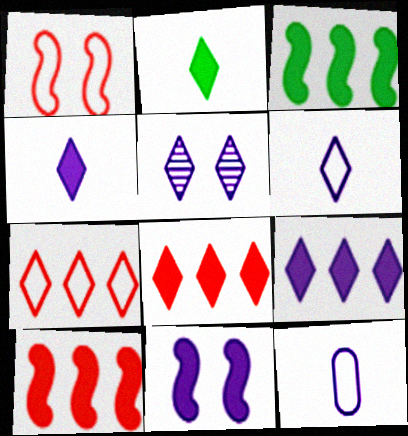[[2, 5, 7], 
[5, 6, 9]]